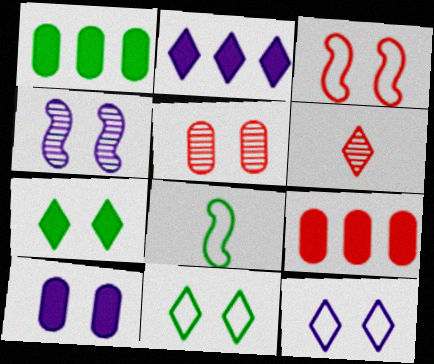[[2, 5, 8], 
[2, 6, 11], 
[3, 6, 9], 
[4, 10, 12]]